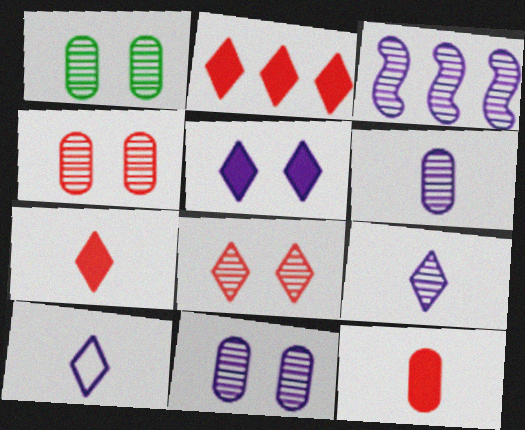[[1, 4, 11], 
[3, 9, 11]]